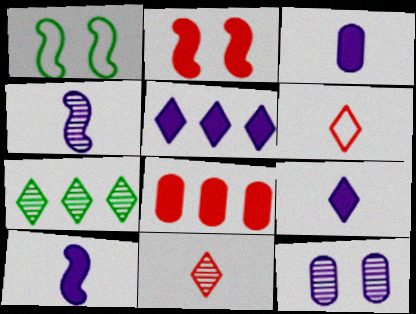[[3, 9, 10]]